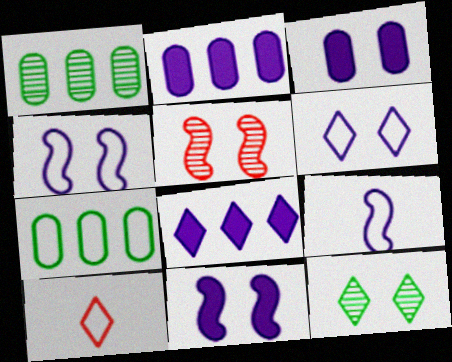[[1, 10, 11], 
[4, 7, 10], 
[8, 10, 12]]